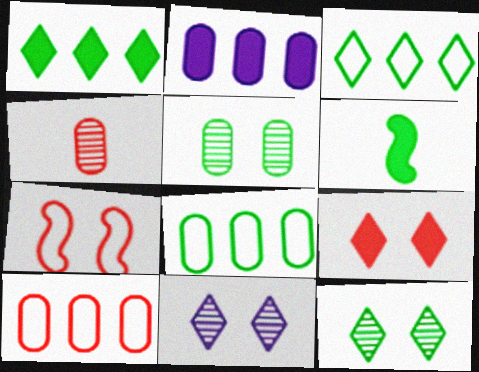[[2, 6, 9], 
[3, 5, 6], 
[6, 8, 12], 
[6, 10, 11]]